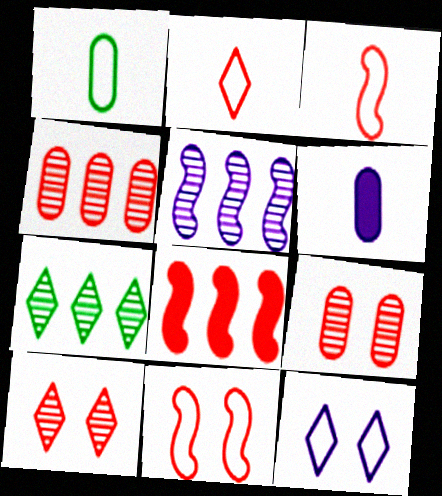[[2, 8, 9], 
[4, 5, 7], 
[5, 6, 12], 
[6, 7, 11]]